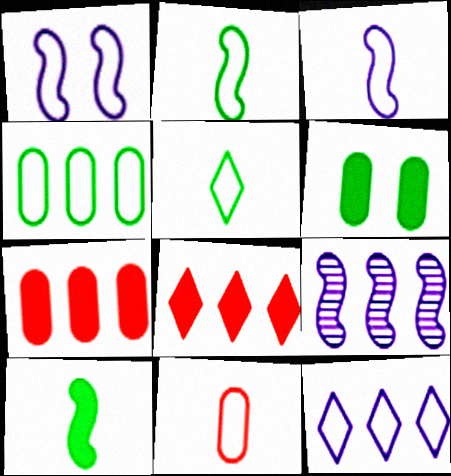[[3, 5, 11], 
[4, 8, 9]]